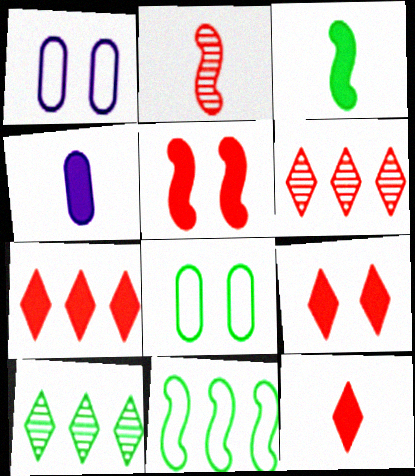[[1, 3, 6], 
[3, 4, 12], 
[3, 8, 10], 
[7, 9, 12]]